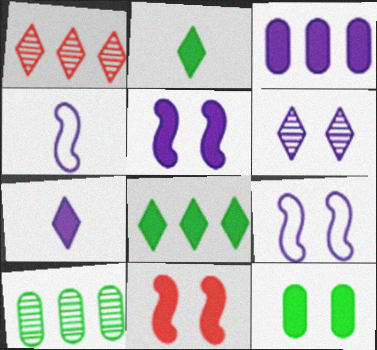[[1, 4, 12], 
[2, 3, 11], 
[3, 4, 6], 
[3, 5, 7]]